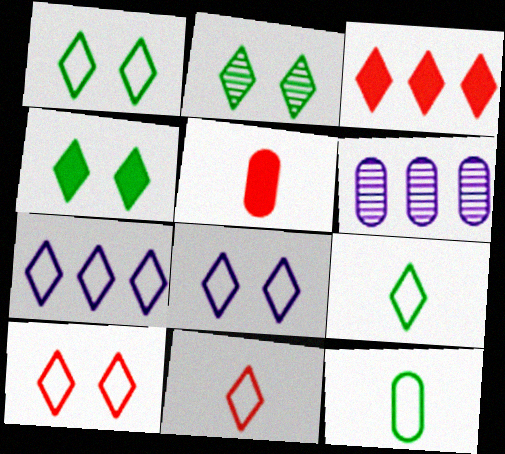[[1, 2, 4], 
[1, 7, 11], 
[1, 8, 10], 
[7, 9, 10]]